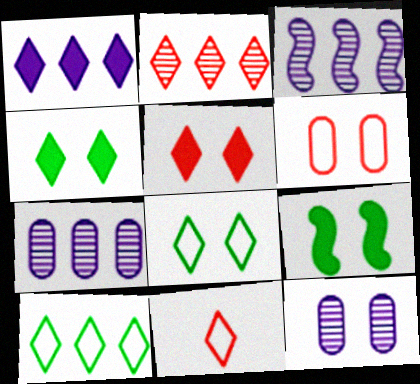[[1, 2, 10], 
[2, 5, 11], 
[7, 9, 11]]